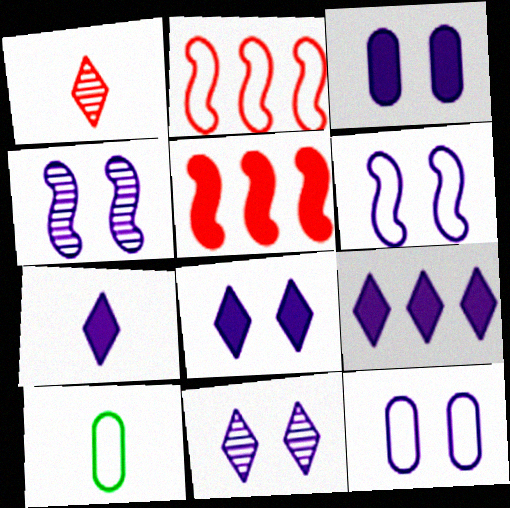[[3, 6, 11], 
[4, 8, 12], 
[5, 10, 11], 
[7, 8, 9]]